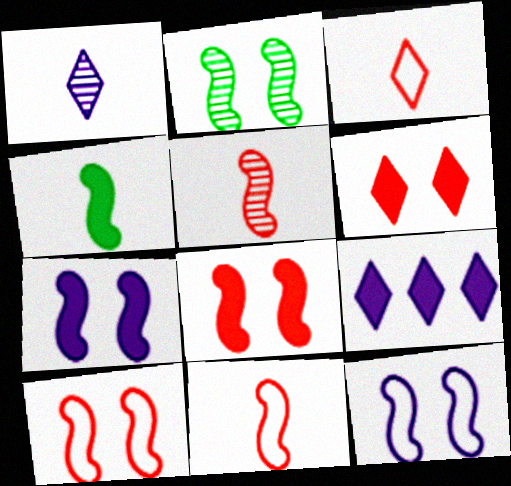[[2, 7, 10], 
[2, 8, 12]]